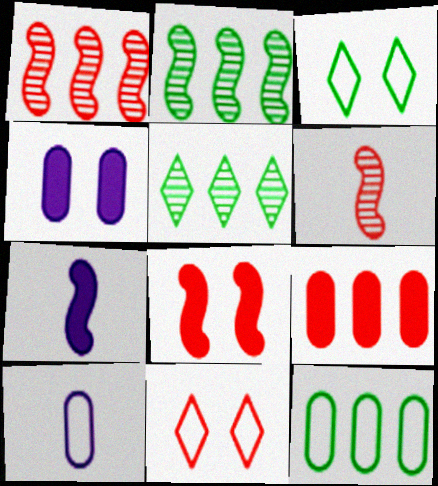[[5, 8, 10], 
[6, 9, 11]]